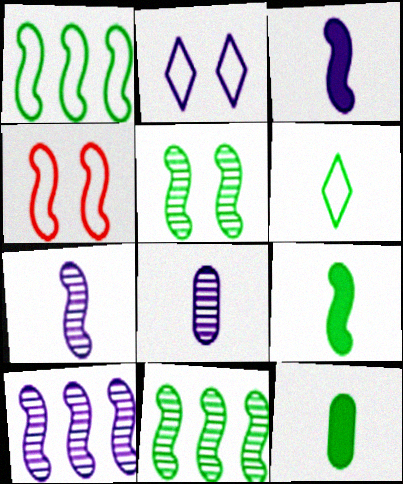[[1, 5, 9], 
[3, 4, 11], 
[4, 9, 10]]